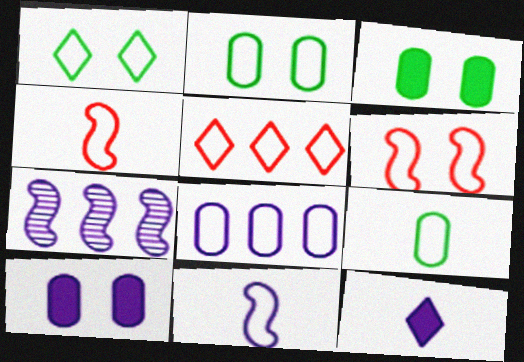[[1, 4, 8], 
[2, 5, 11]]